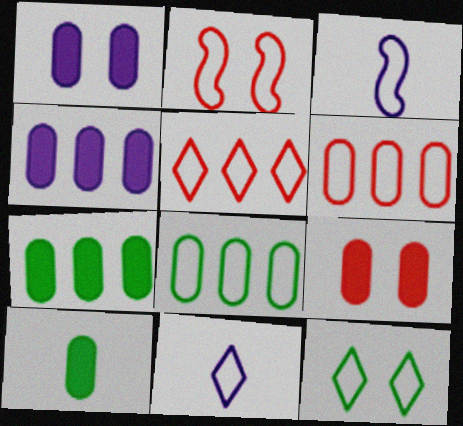[[2, 8, 11], 
[3, 6, 12], 
[4, 9, 10], 
[5, 11, 12]]